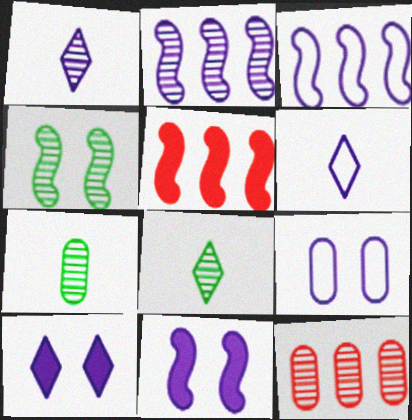[[1, 4, 12], 
[3, 6, 9], 
[5, 8, 9]]